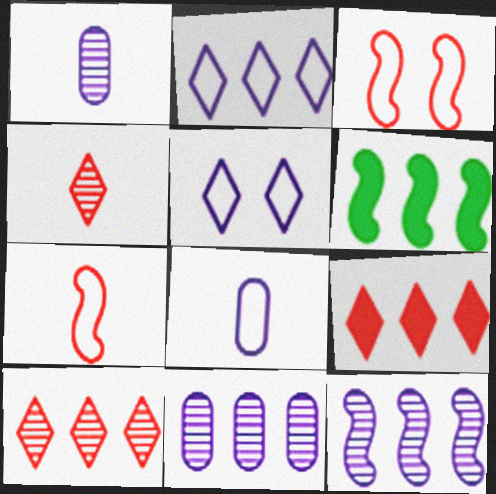[]